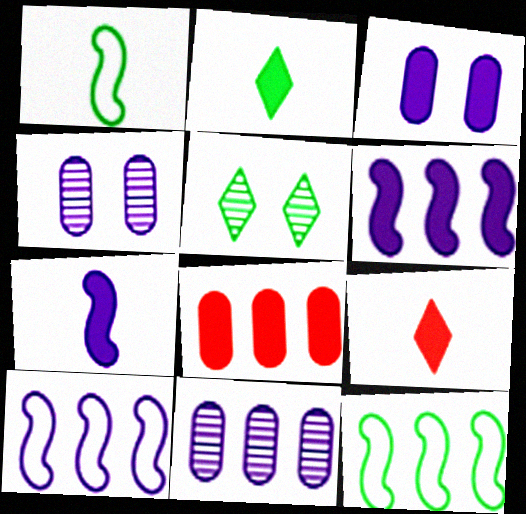[[4, 9, 12]]